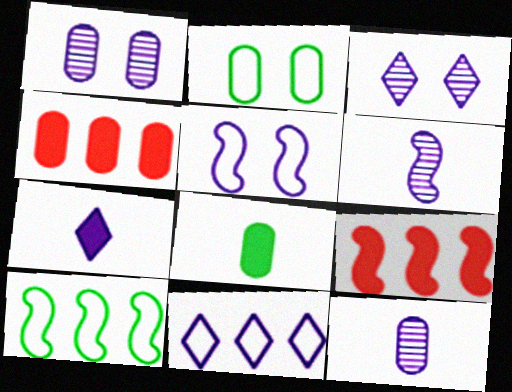[[2, 4, 12], 
[3, 7, 11]]